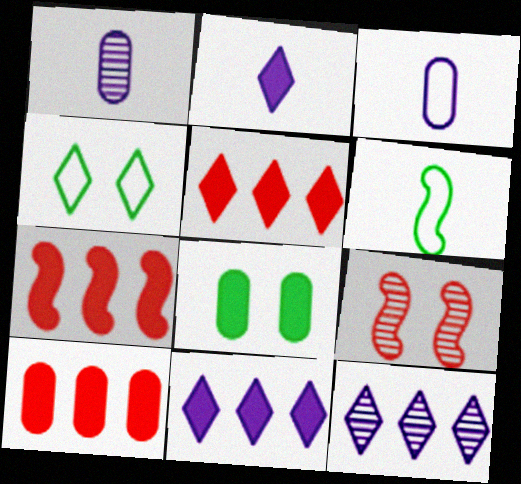[[1, 4, 7], 
[2, 7, 8], 
[5, 7, 10]]